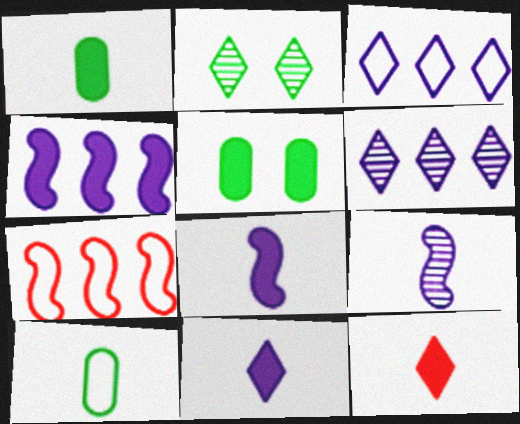[[1, 8, 12], 
[2, 3, 12], 
[4, 5, 12], 
[9, 10, 12]]